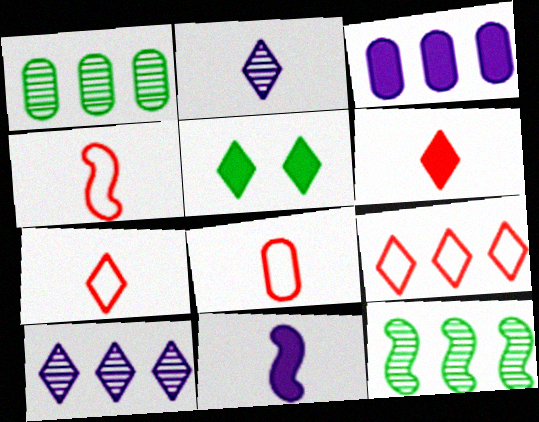[[2, 5, 9], 
[3, 9, 12], 
[4, 7, 8], 
[5, 7, 10]]